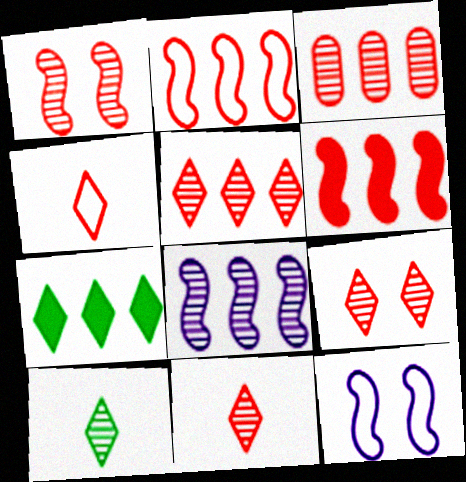[[1, 3, 11], 
[5, 9, 11]]